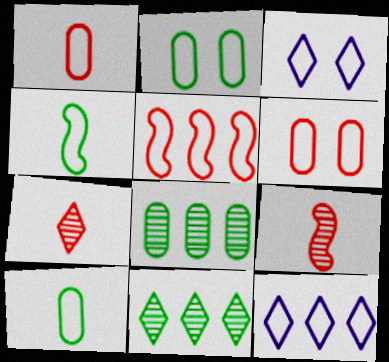[[3, 5, 10], 
[4, 6, 12]]